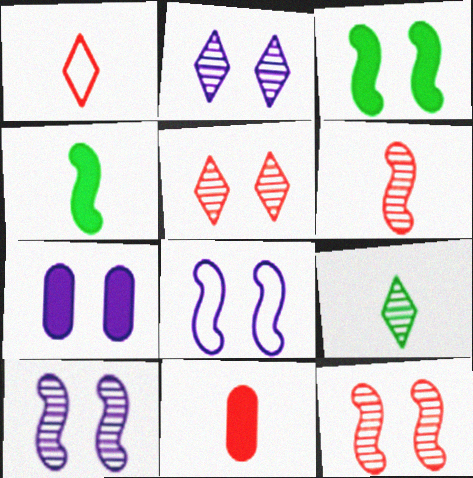[[1, 6, 11], 
[2, 7, 8], 
[3, 8, 12]]